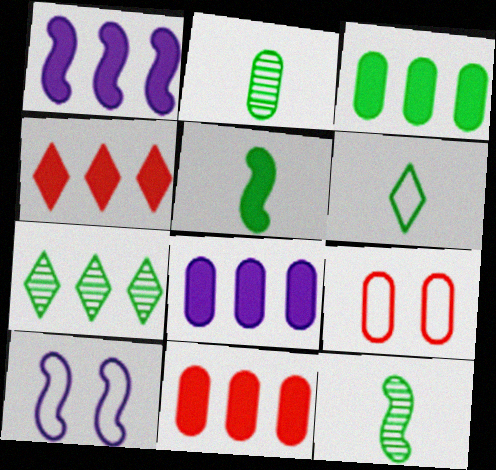[[1, 3, 4], 
[2, 4, 10], 
[2, 5, 6], 
[2, 8, 9], 
[3, 8, 11]]